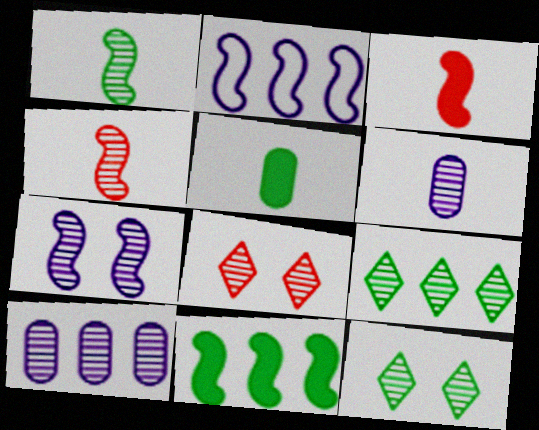[[1, 8, 10], 
[2, 5, 8], 
[4, 10, 12]]